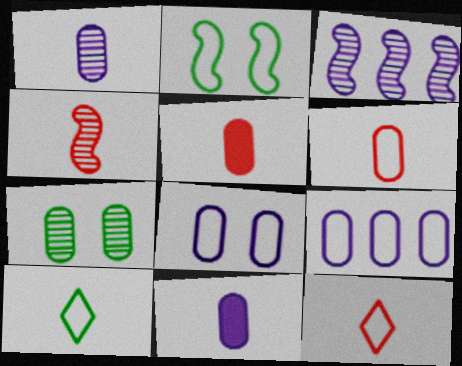[[2, 9, 12], 
[4, 5, 12], 
[4, 10, 11], 
[5, 7, 9]]